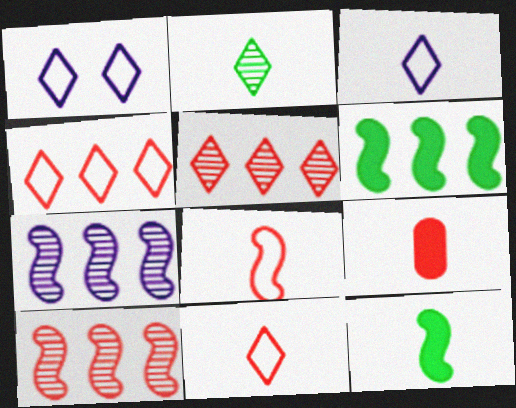[]